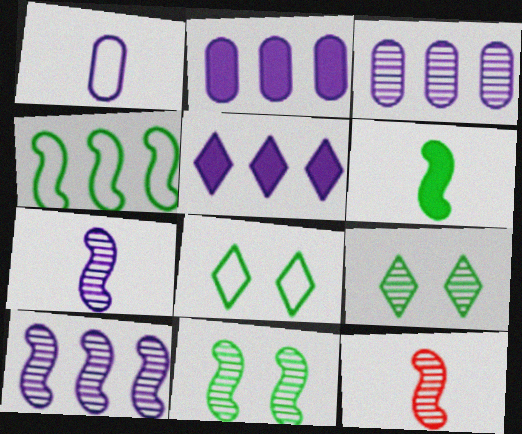[[2, 8, 12], 
[3, 9, 12], 
[4, 6, 11], 
[10, 11, 12]]